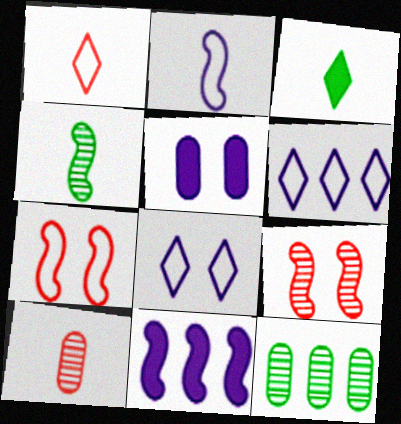[[2, 3, 10], 
[4, 7, 11]]